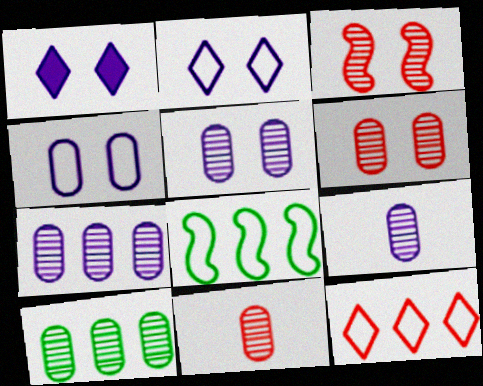[[1, 8, 11], 
[5, 7, 9], 
[5, 10, 11], 
[6, 9, 10]]